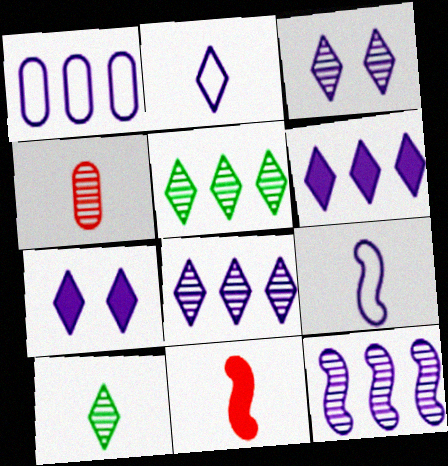[[1, 6, 12], 
[2, 3, 6], 
[2, 7, 8]]